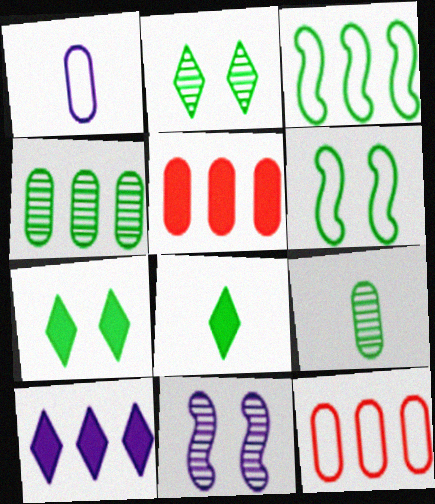[[1, 10, 11], 
[3, 7, 9], 
[4, 6, 8], 
[8, 11, 12]]